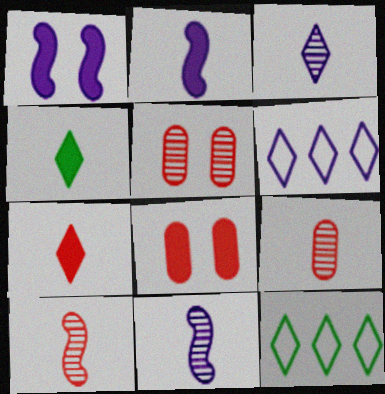[[1, 9, 12], 
[2, 5, 12], 
[8, 11, 12]]